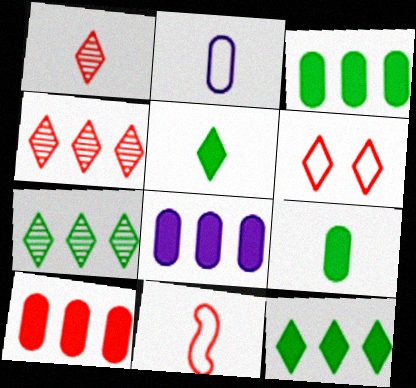[[3, 8, 10]]